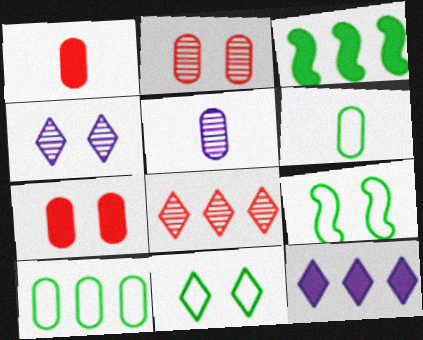[[1, 5, 6], 
[4, 7, 9], 
[5, 7, 10]]